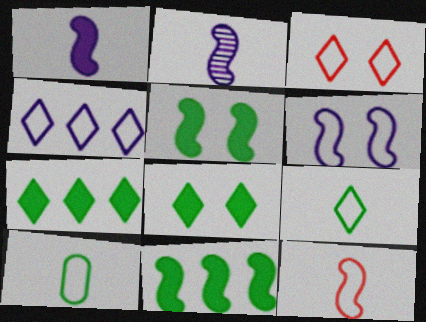[[3, 4, 9]]